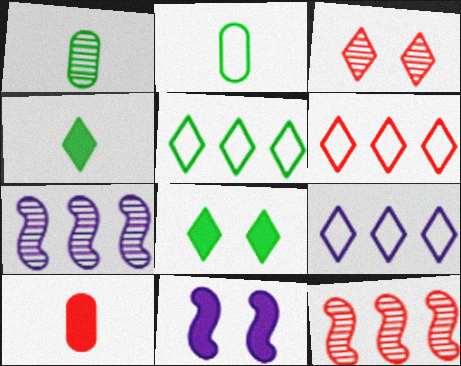[[1, 3, 7], 
[1, 6, 11], 
[3, 4, 9], 
[5, 6, 9]]